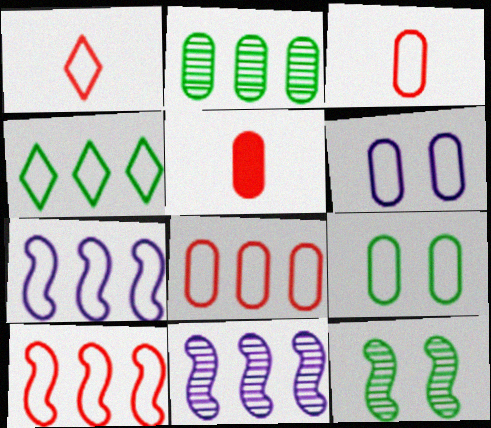[[1, 7, 9], 
[2, 5, 6], 
[4, 7, 8]]